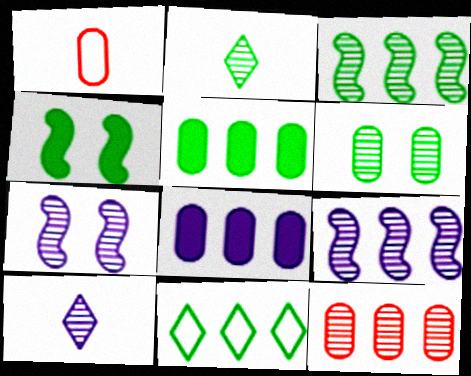[[1, 6, 8], 
[2, 3, 6], 
[2, 7, 12], 
[3, 5, 11]]